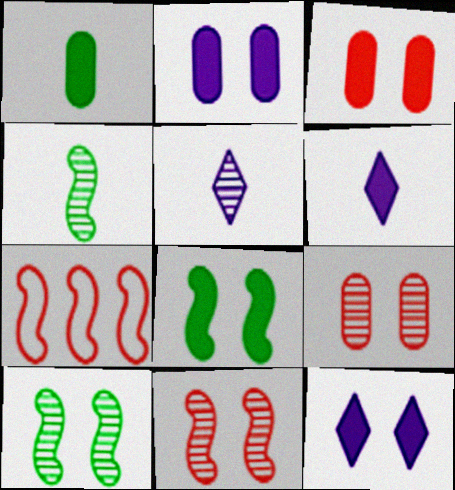[[3, 8, 12]]